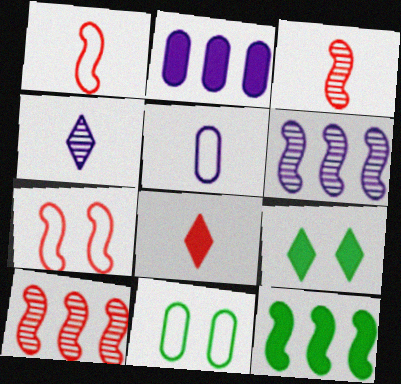[[5, 9, 10], 
[6, 8, 11]]